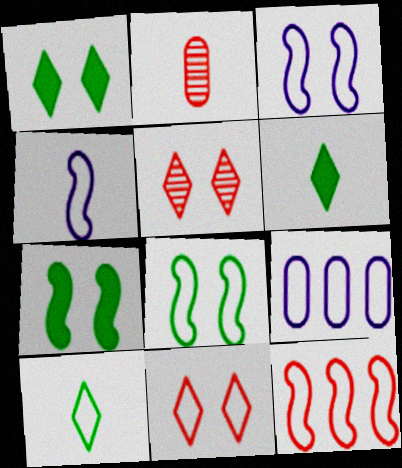[[2, 4, 6], 
[4, 8, 12]]